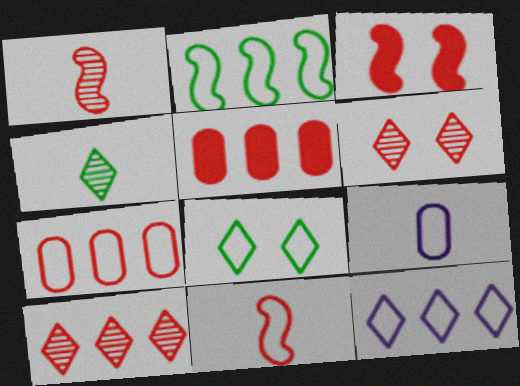[[2, 7, 12], 
[5, 6, 11]]